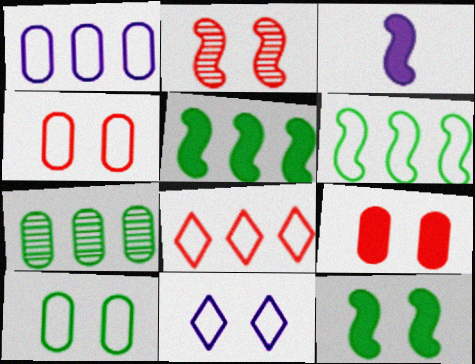[[1, 6, 8], 
[2, 3, 6]]